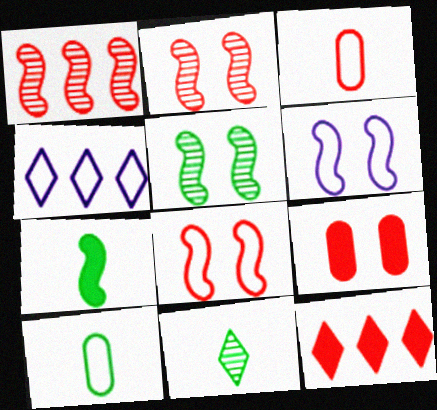[[1, 6, 7], 
[2, 3, 12], 
[4, 8, 10], 
[7, 10, 11]]